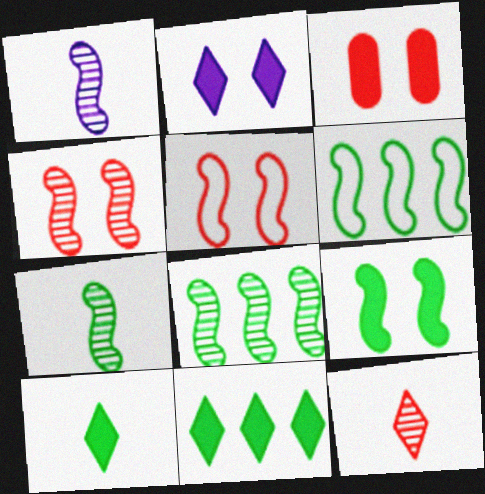[[1, 4, 8], 
[2, 3, 9], 
[6, 7, 9]]